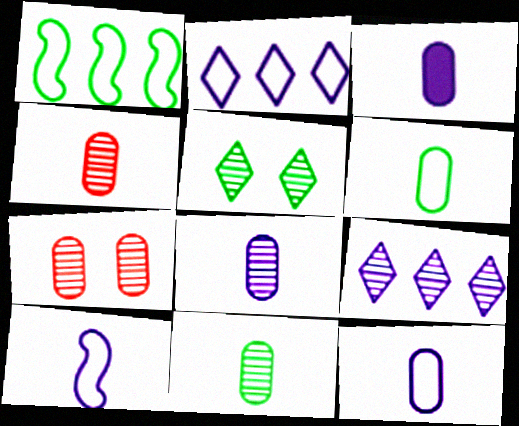[[3, 4, 6], 
[3, 8, 12], 
[4, 8, 11]]